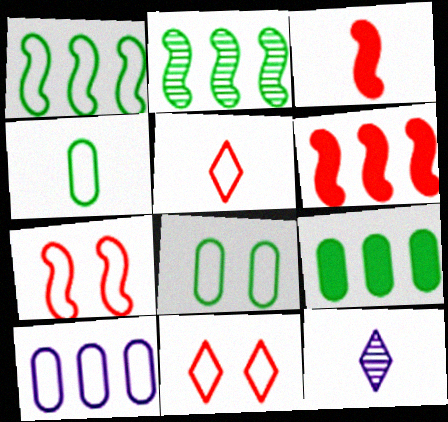[[3, 4, 12], 
[6, 8, 12], 
[7, 9, 12]]